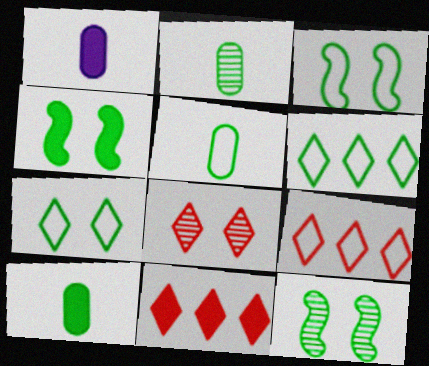[[1, 4, 11], 
[1, 9, 12], 
[2, 4, 6], 
[2, 5, 10], 
[3, 4, 12], 
[3, 5, 6], 
[6, 10, 12]]